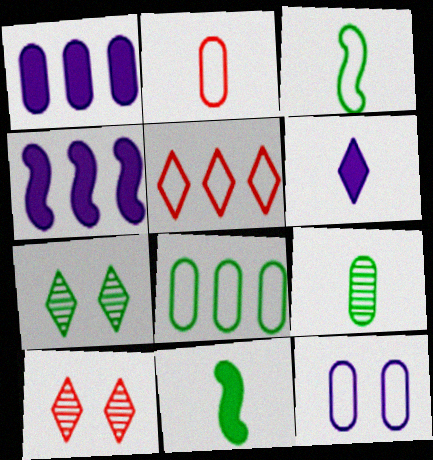[[1, 3, 10], 
[2, 4, 7], 
[2, 8, 12], 
[3, 5, 12], 
[5, 6, 7], 
[7, 8, 11]]